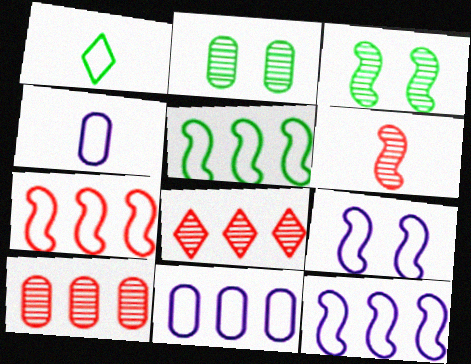[[5, 7, 12]]